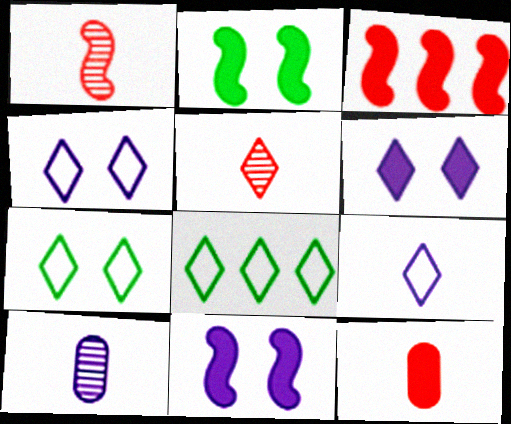[[3, 7, 10], 
[5, 6, 8]]